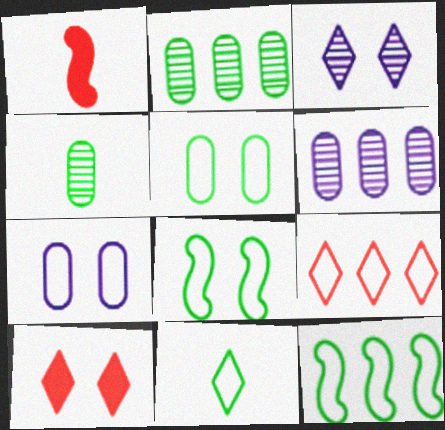[[5, 11, 12]]